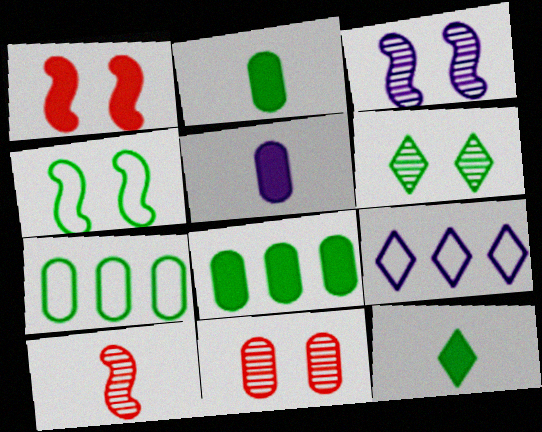[[1, 3, 4], 
[3, 5, 9], 
[3, 6, 11], 
[5, 7, 11]]